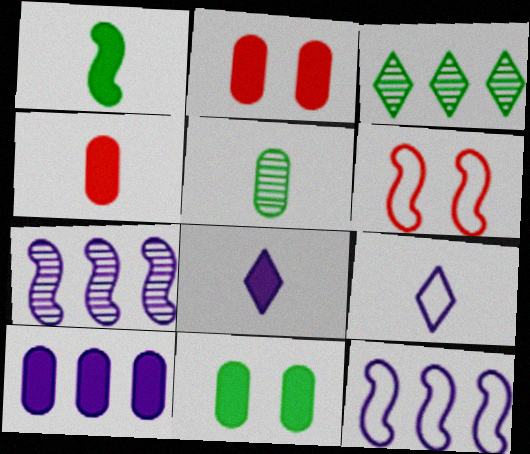[[1, 4, 8], 
[1, 6, 7], 
[4, 10, 11]]